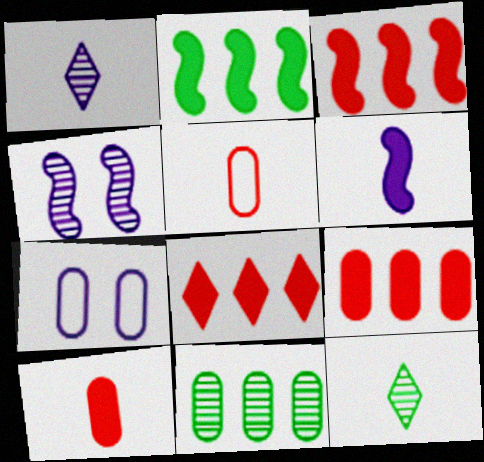[[3, 7, 12], 
[3, 8, 9], 
[5, 6, 12], 
[7, 10, 11]]